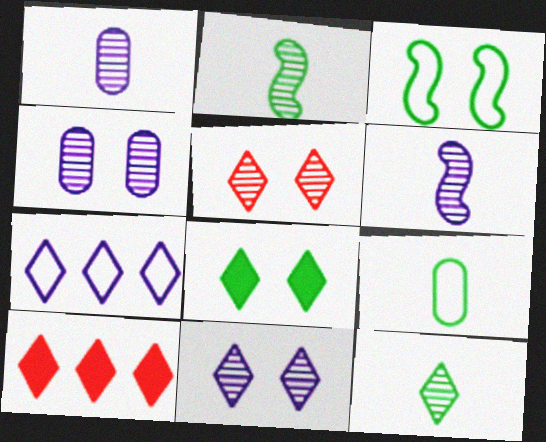[[1, 3, 10]]